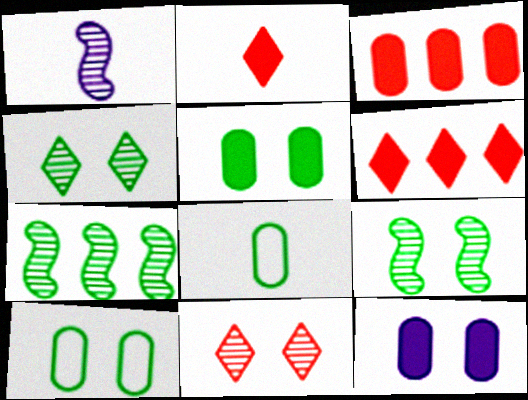[[1, 2, 8], 
[1, 6, 10]]